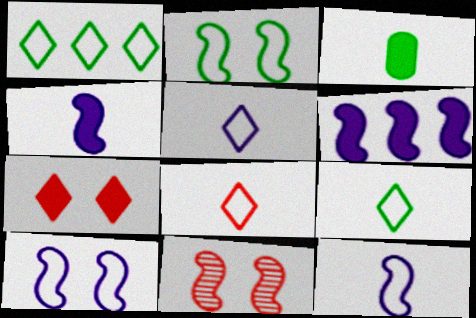[[3, 6, 7], 
[5, 8, 9]]